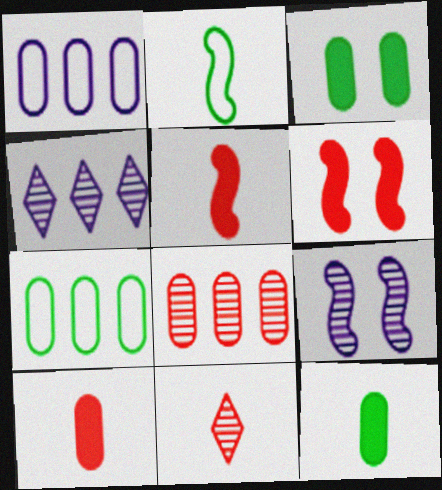[]